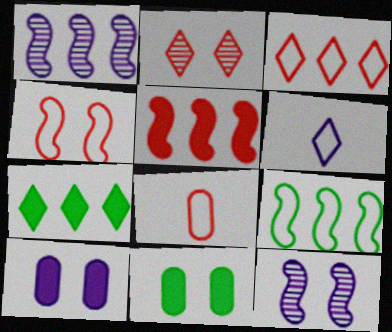[[1, 5, 9], 
[1, 6, 10], 
[2, 5, 8], 
[2, 6, 7], 
[3, 4, 8], 
[7, 8, 12]]